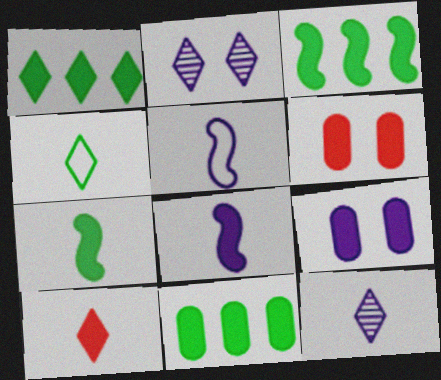[[1, 3, 11], 
[1, 6, 8], 
[3, 9, 10], 
[4, 10, 12]]